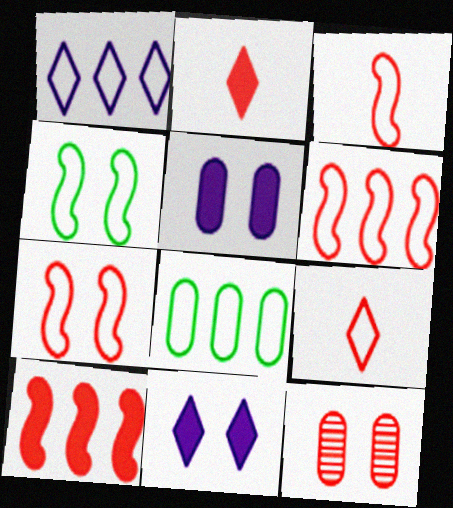[[1, 6, 8], 
[2, 6, 12], 
[3, 6, 7], 
[4, 11, 12], 
[9, 10, 12]]